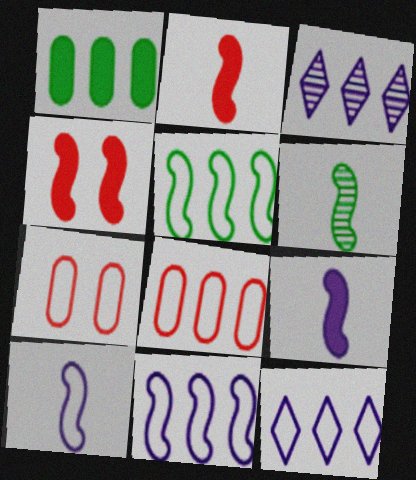[[2, 6, 10], 
[4, 6, 11], 
[5, 8, 12]]